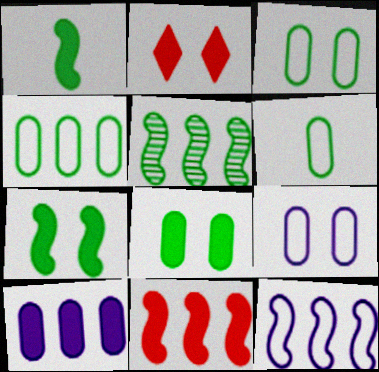[[1, 2, 10], 
[3, 4, 6], 
[5, 11, 12]]